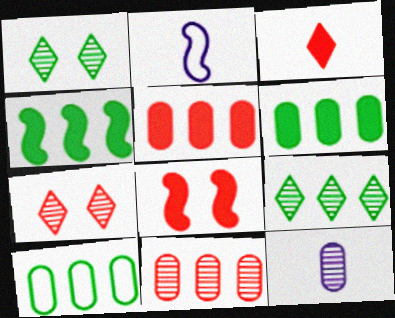[[1, 2, 5], 
[2, 6, 7], 
[3, 5, 8], 
[4, 9, 10]]